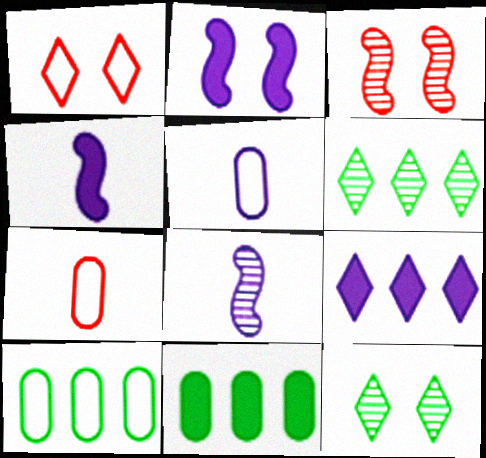[[1, 8, 11], 
[2, 6, 7]]